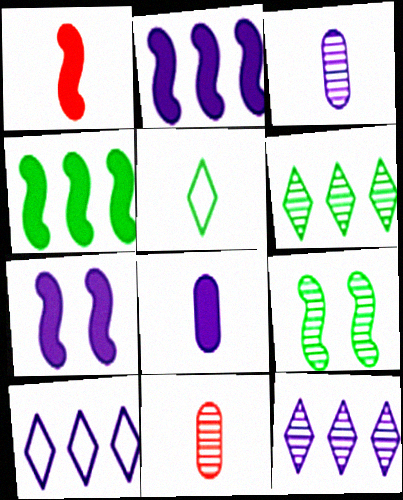[[1, 3, 5], 
[1, 4, 7], 
[3, 7, 10], 
[9, 11, 12]]